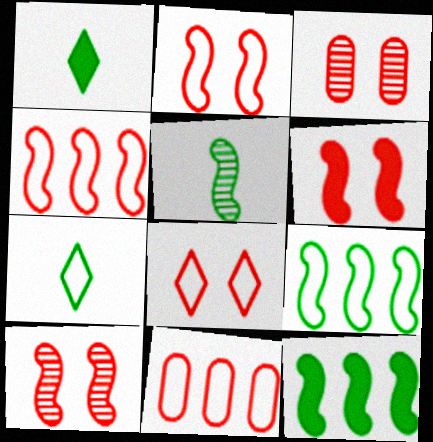[[2, 6, 10], 
[3, 6, 8]]